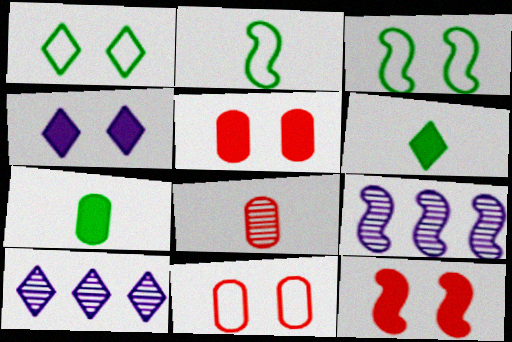[[2, 5, 10], 
[2, 9, 12], 
[6, 9, 11]]